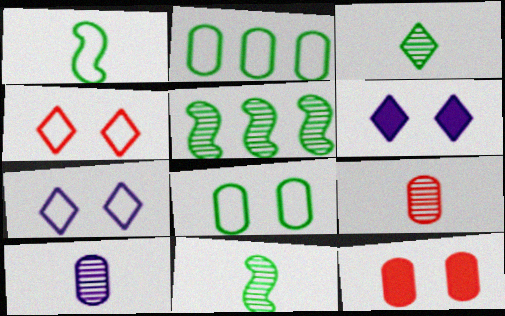[[2, 10, 12]]